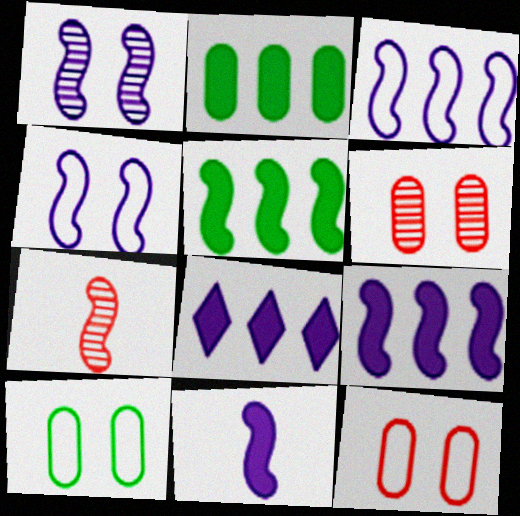[[1, 3, 11], 
[4, 5, 7], 
[7, 8, 10]]